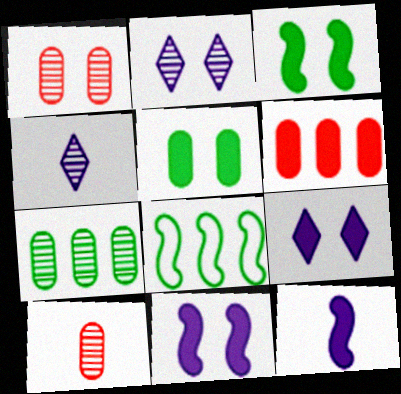[[8, 9, 10]]